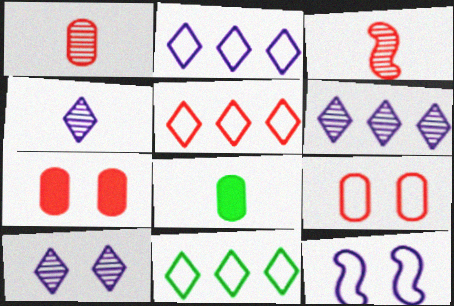[[2, 5, 11], 
[3, 5, 7], 
[4, 6, 10]]